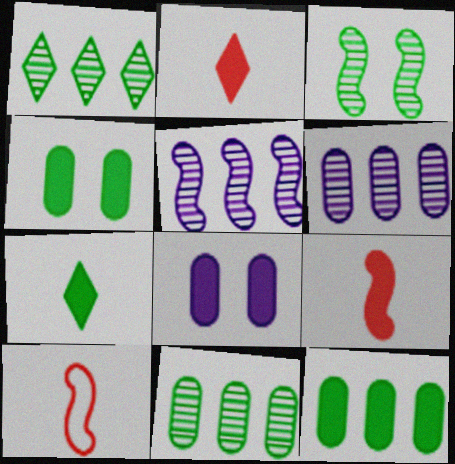[[1, 8, 10]]